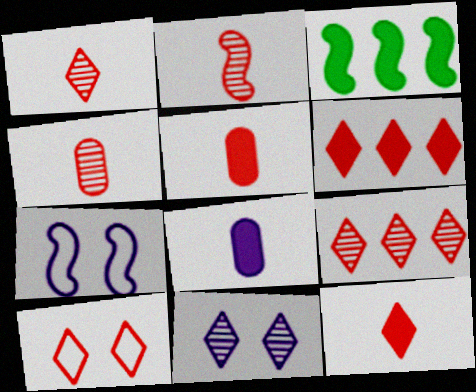[[1, 2, 4], 
[1, 6, 10], 
[2, 3, 7], 
[9, 10, 12]]